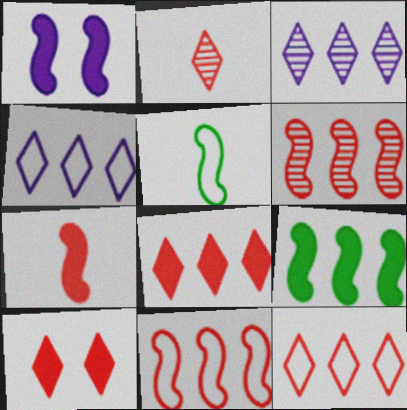[[1, 5, 6], 
[1, 7, 9], 
[2, 10, 12]]